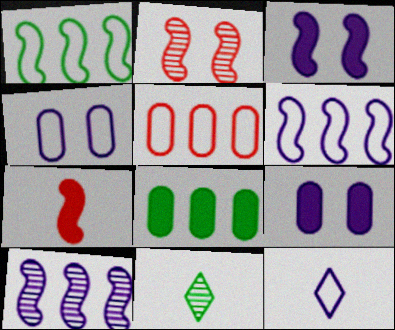[[2, 8, 12], 
[3, 5, 11], 
[4, 6, 12], 
[9, 10, 12]]